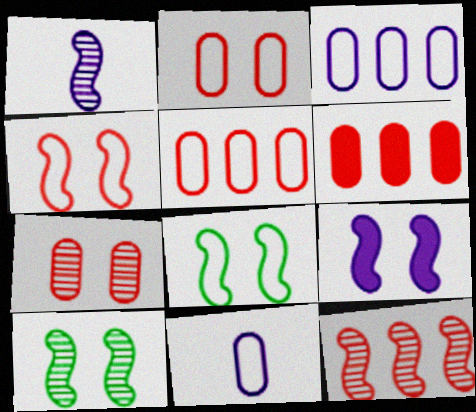[[1, 10, 12], 
[4, 9, 10]]